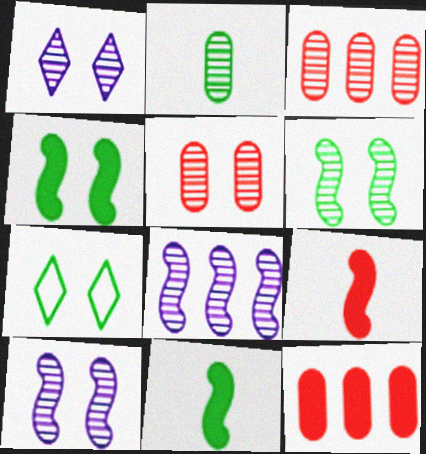[[1, 5, 6]]